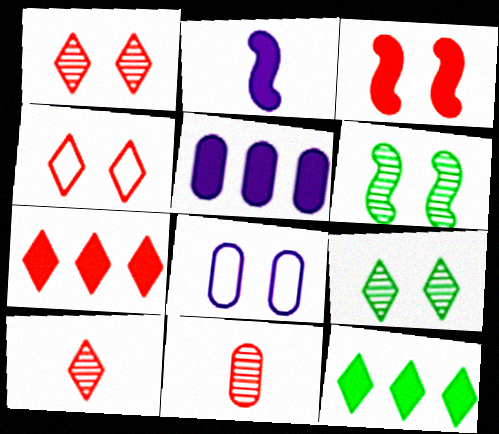[[3, 8, 9], 
[4, 7, 10]]